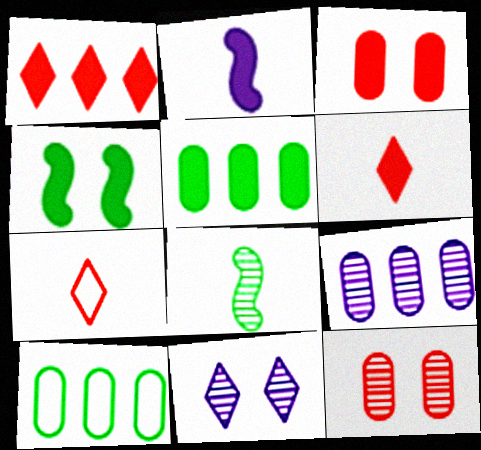[[4, 7, 9]]